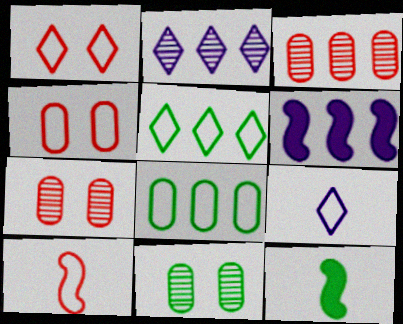[[1, 5, 9], 
[2, 4, 12], 
[3, 5, 6], 
[5, 11, 12]]